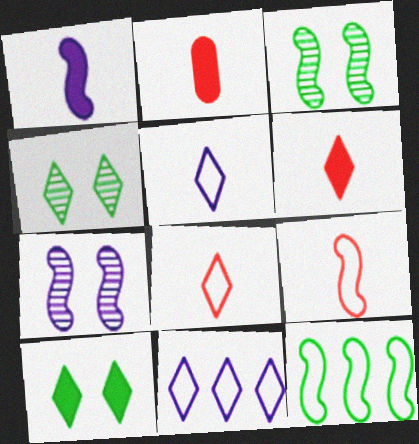[[2, 3, 11], 
[4, 6, 11]]